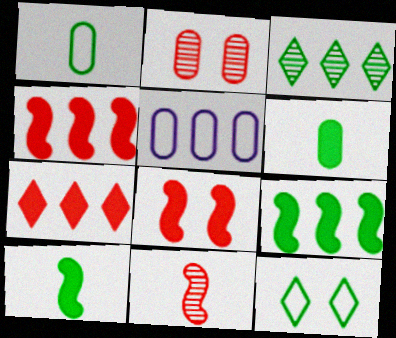[[2, 5, 6], 
[3, 4, 5]]